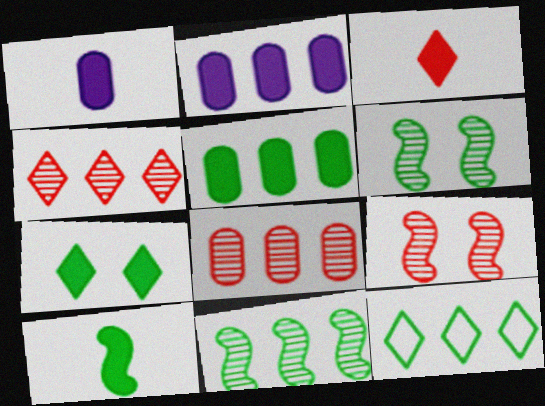[[1, 3, 10], 
[1, 9, 12], 
[5, 7, 10], 
[5, 11, 12]]